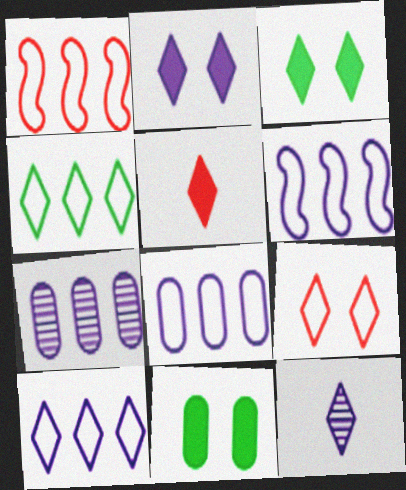[[1, 4, 8], 
[1, 11, 12], 
[2, 10, 12], 
[6, 8, 10]]